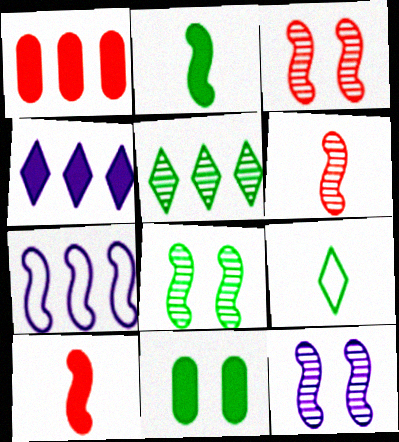[[1, 5, 7], 
[1, 9, 12], 
[2, 3, 7], 
[3, 8, 12], 
[4, 10, 11], 
[7, 8, 10]]